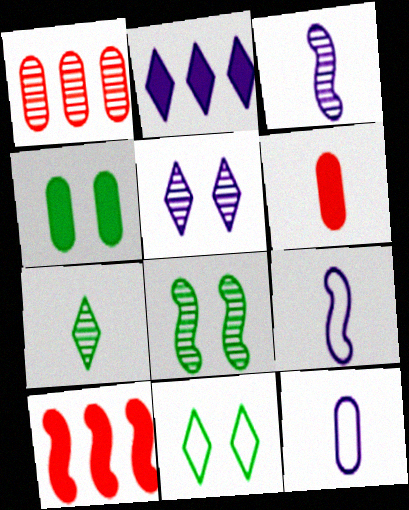[[1, 4, 12], 
[4, 8, 11], 
[6, 7, 9], 
[8, 9, 10]]